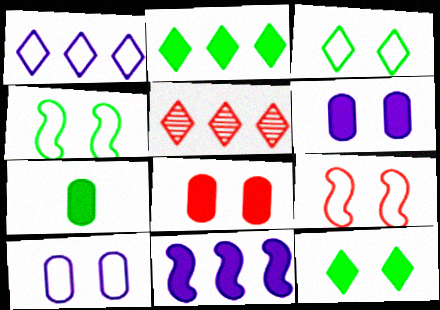[[1, 2, 5], 
[3, 9, 10]]